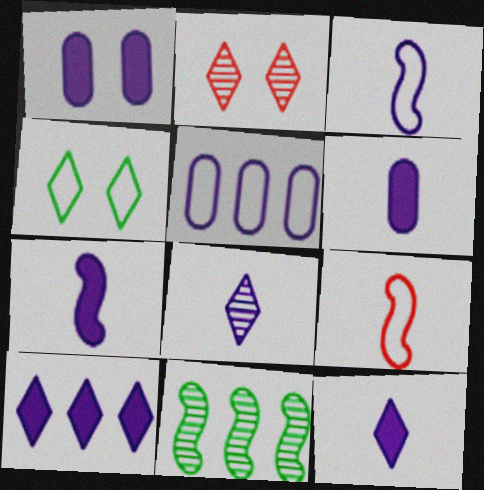[[1, 7, 10], 
[3, 6, 8], 
[4, 5, 9], 
[6, 7, 12]]